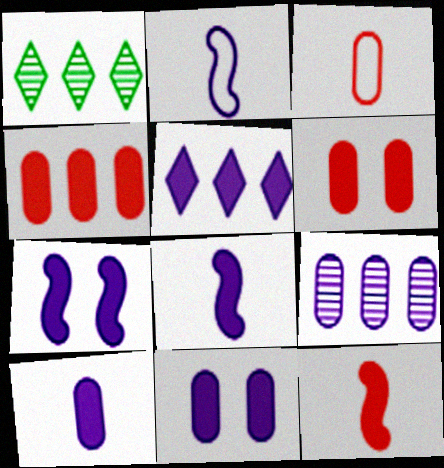[[1, 2, 6], 
[1, 3, 7], 
[5, 7, 10], 
[5, 8, 11]]